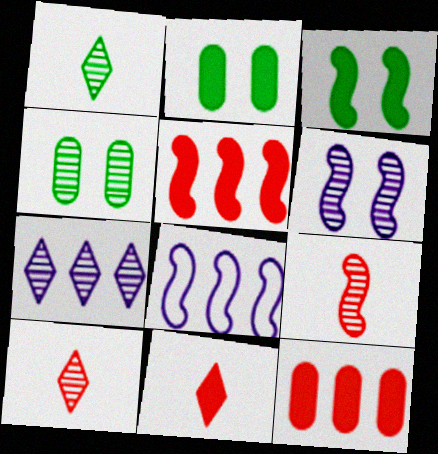[[2, 8, 10], 
[3, 8, 9], 
[4, 7, 9], 
[4, 8, 11]]